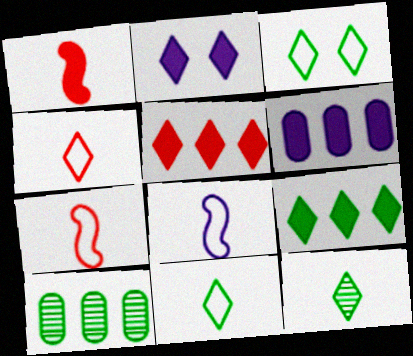[[2, 7, 10], 
[3, 9, 12]]